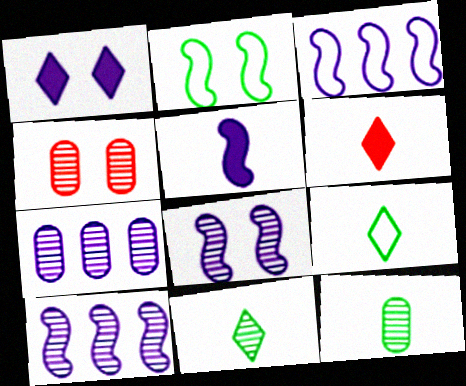[[1, 2, 4], 
[2, 6, 7], 
[3, 5, 8], 
[4, 7, 12], 
[4, 10, 11]]